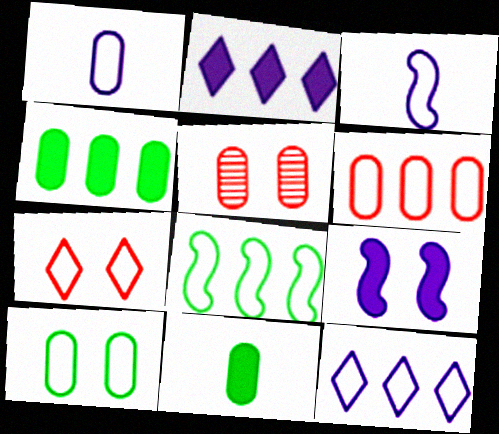[[1, 4, 5], 
[1, 6, 10], 
[1, 7, 8], 
[6, 8, 12]]